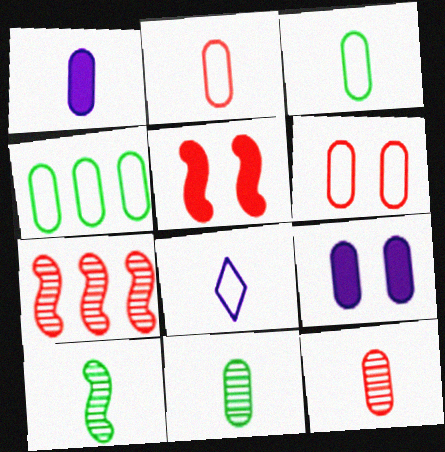[[1, 2, 11], 
[1, 3, 12], 
[4, 9, 12]]